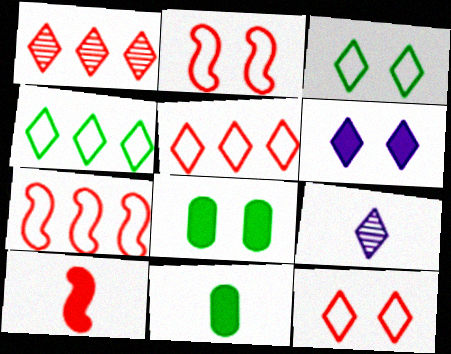[[7, 8, 9]]